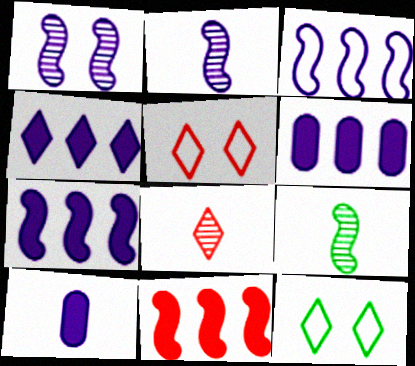[[4, 6, 7], 
[4, 8, 12], 
[5, 6, 9]]